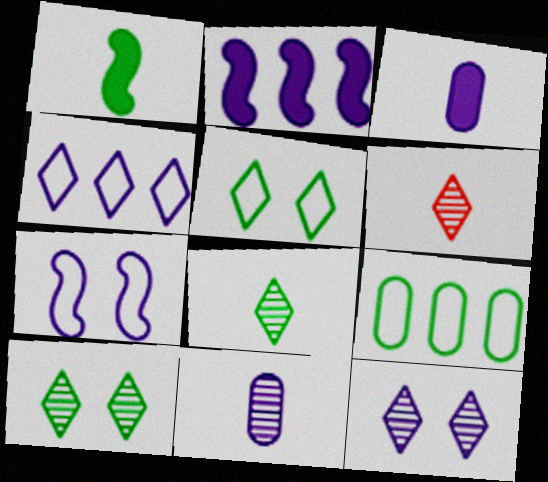[[1, 9, 10]]